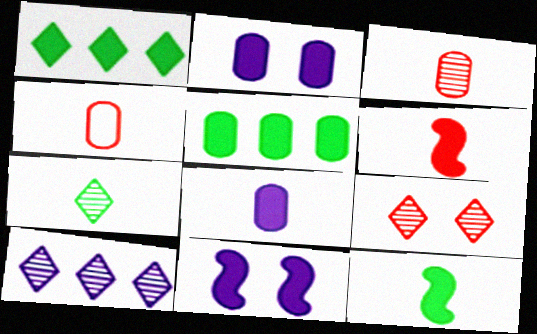[[1, 2, 6], 
[7, 9, 10]]